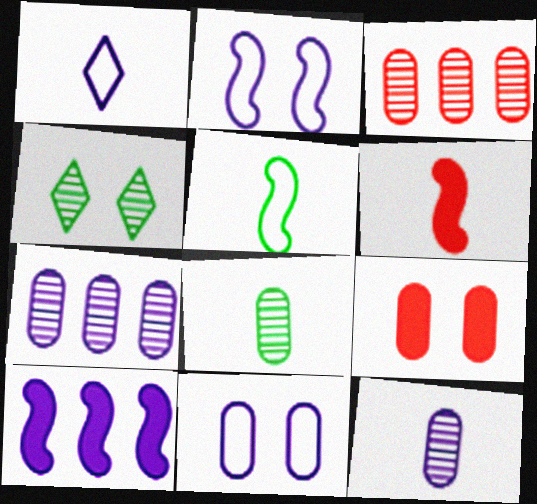[[1, 6, 8], 
[2, 4, 9]]